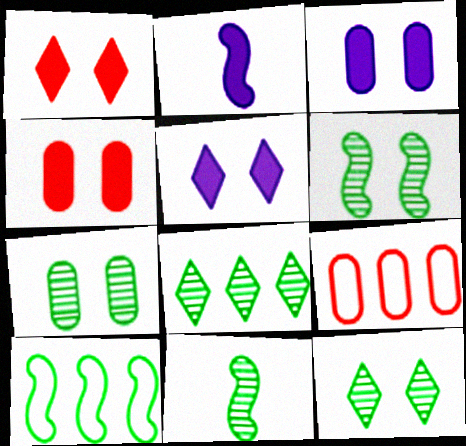[[2, 9, 12], 
[5, 9, 11], 
[6, 7, 12], 
[7, 8, 11]]